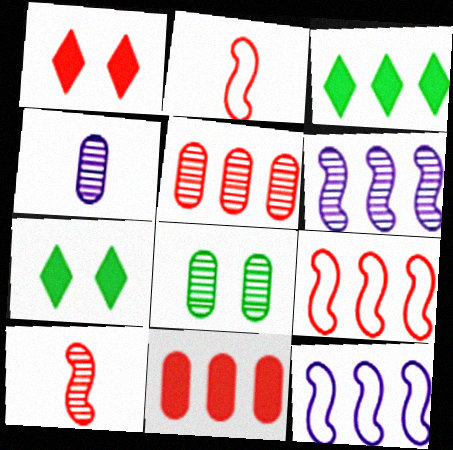[[1, 2, 5], 
[3, 5, 12], 
[4, 5, 8], 
[4, 7, 9]]